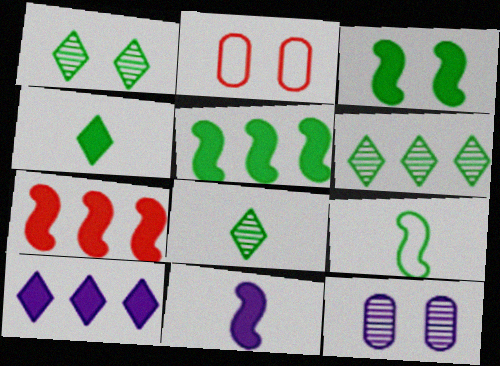[[1, 6, 8], 
[2, 6, 11], 
[3, 7, 11]]